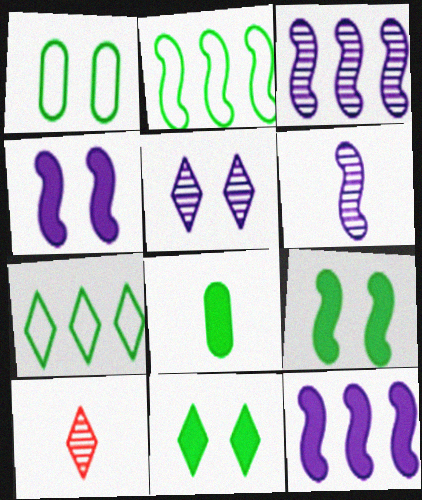[[1, 10, 12]]